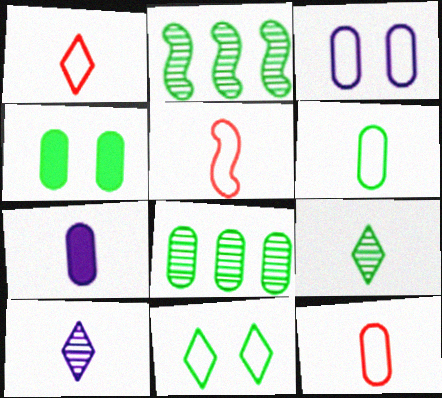[[1, 5, 12], 
[4, 6, 8], 
[5, 7, 9]]